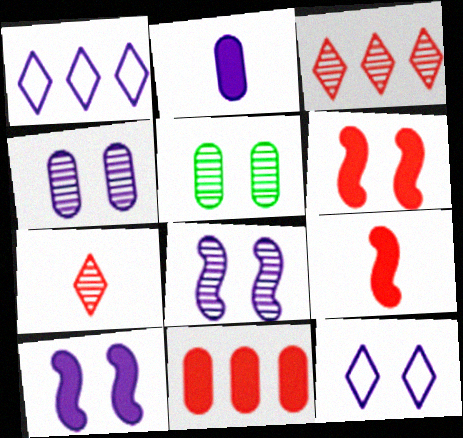[[1, 2, 8], 
[1, 5, 9], 
[4, 10, 12], 
[5, 6, 12]]